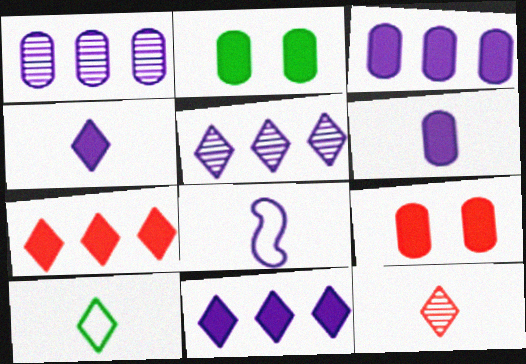[[4, 10, 12]]